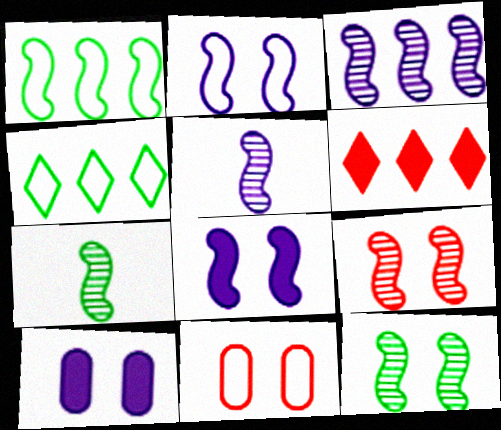[[3, 7, 9]]